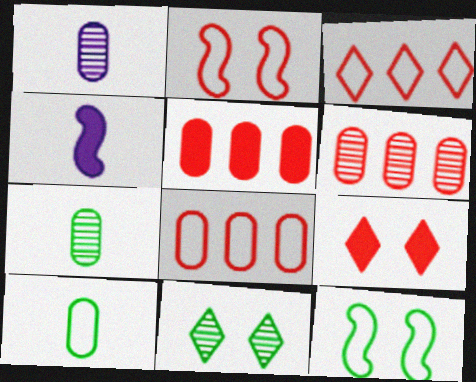[[4, 8, 11], 
[5, 6, 8]]